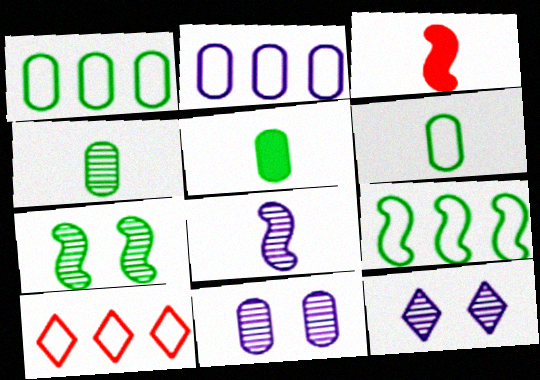[[1, 3, 12], 
[2, 9, 10], 
[4, 5, 6]]